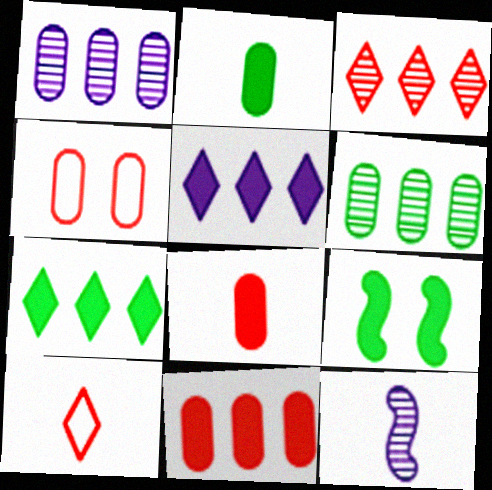[[1, 2, 4], 
[1, 9, 10], 
[2, 7, 9], 
[2, 10, 12], 
[4, 7, 12], 
[5, 8, 9]]